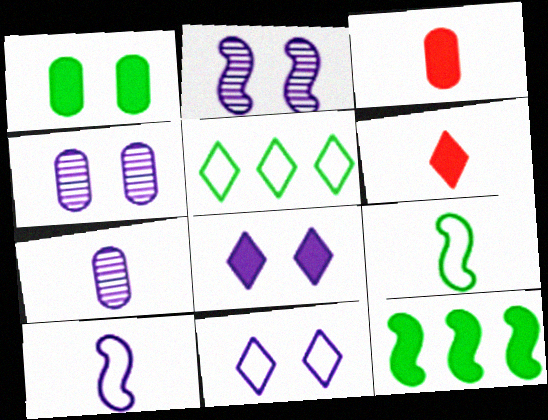[[2, 3, 5], 
[3, 8, 12], 
[6, 7, 9]]